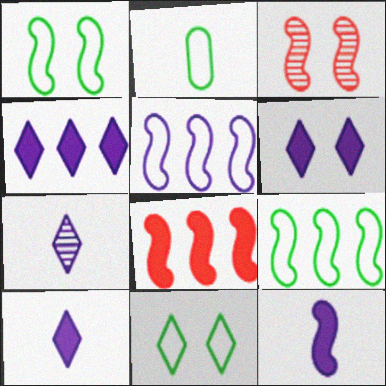[[2, 3, 4], 
[2, 9, 11], 
[3, 9, 12], 
[4, 6, 10]]